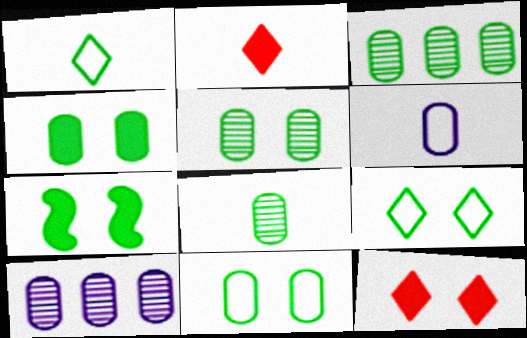[[1, 3, 7], 
[3, 5, 8], 
[4, 5, 11], 
[5, 7, 9]]